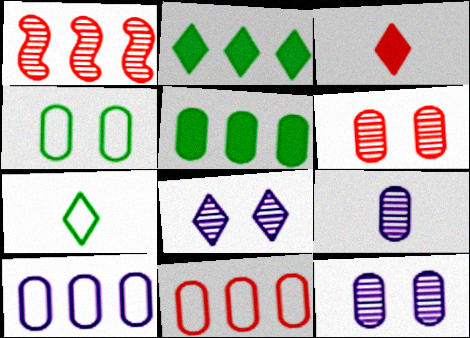[[1, 2, 10]]